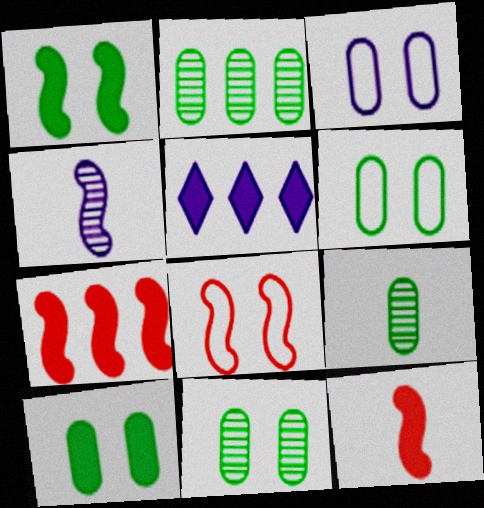[[2, 9, 11], 
[3, 4, 5], 
[5, 8, 9], 
[5, 10, 12], 
[6, 10, 11]]